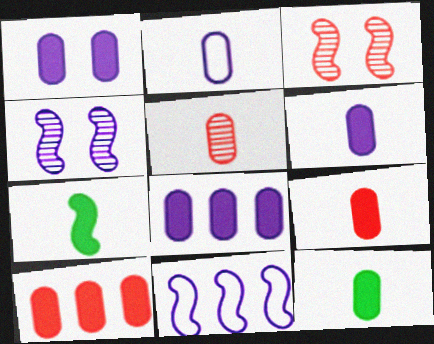[[1, 6, 8], 
[1, 10, 12], 
[2, 5, 12], 
[3, 7, 11], 
[6, 9, 12]]